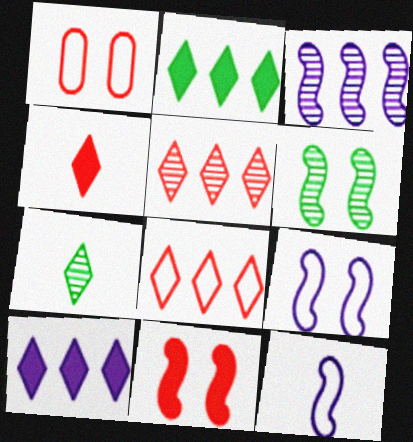[[6, 9, 11]]